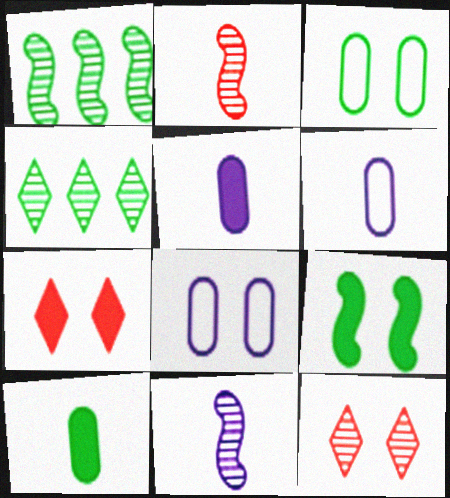[[1, 6, 7], 
[8, 9, 12]]